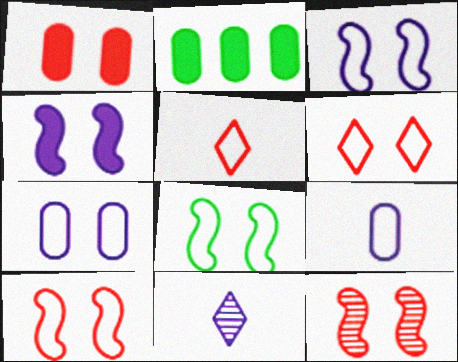[[1, 6, 12], 
[2, 10, 11], 
[3, 8, 10], 
[4, 8, 12], 
[6, 7, 8]]